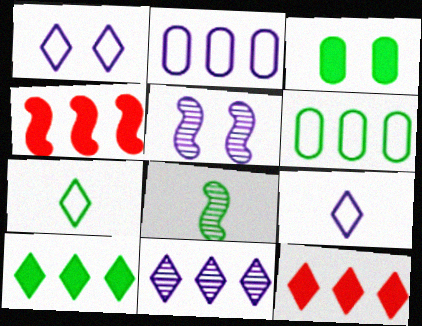[[4, 6, 11]]